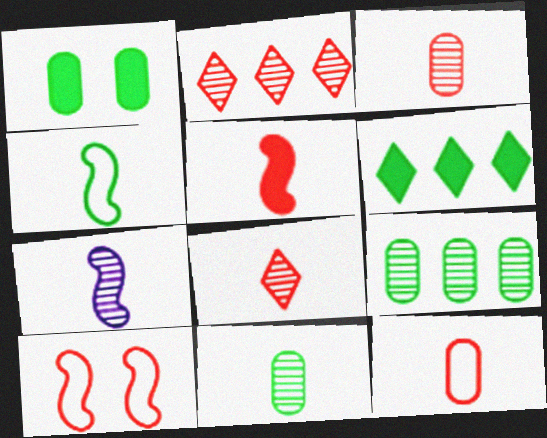[[4, 5, 7], 
[5, 8, 12], 
[7, 8, 11]]